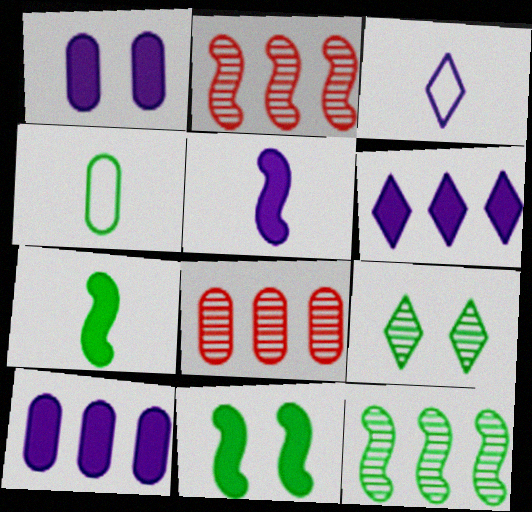[[1, 4, 8], 
[1, 5, 6], 
[3, 8, 11]]